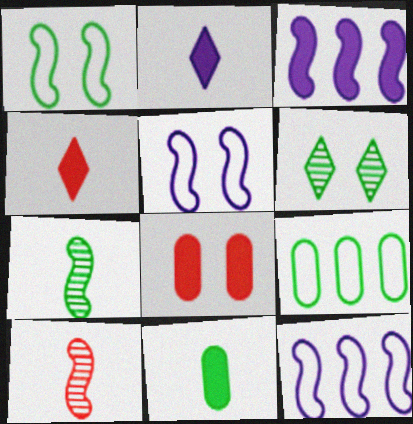[[1, 3, 10], 
[5, 6, 8]]